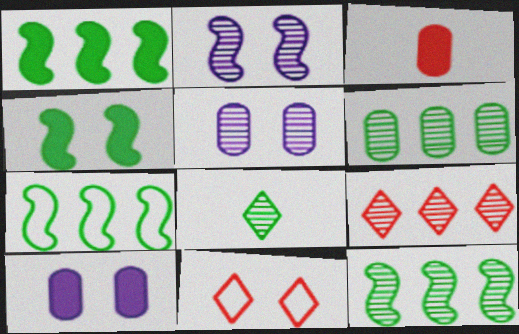[[1, 7, 12], 
[4, 5, 11]]